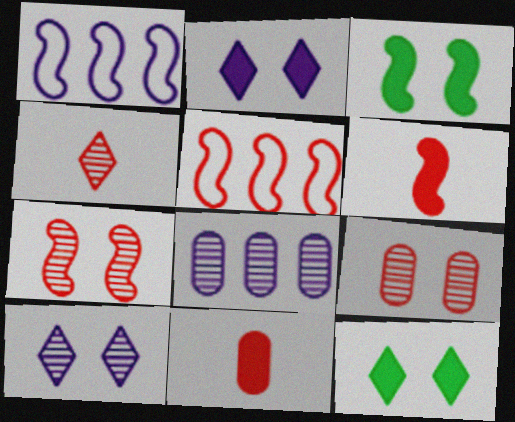[[5, 6, 7]]